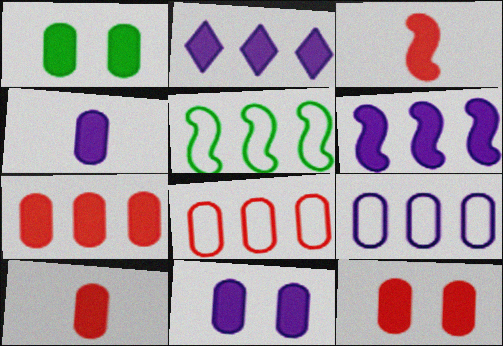[[1, 2, 3], 
[1, 4, 7], 
[1, 11, 12], 
[7, 10, 12]]